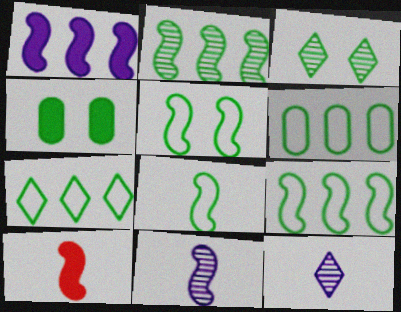[[3, 4, 5], 
[5, 8, 9], 
[6, 7, 9], 
[8, 10, 11]]